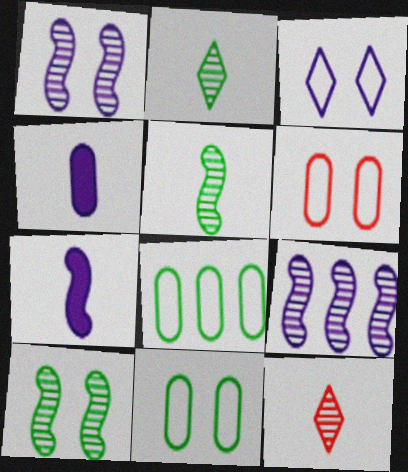[[3, 4, 9]]